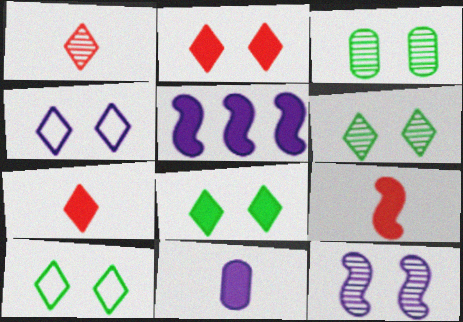[[2, 4, 6], 
[6, 8, 10]]